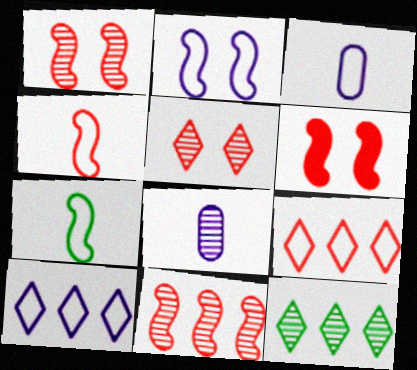[[1, 8, 12], 
[2, 3, 10], 
[3, 6, 12], 
[4, 6, 11]]